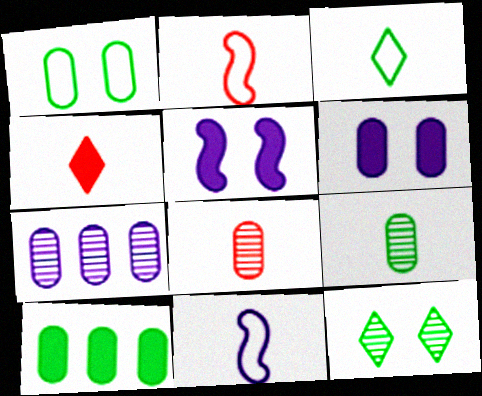[[1, 9, 10], 
[2, 4, 8], 
[4, 5, 10], 
[4, 9, 11]]